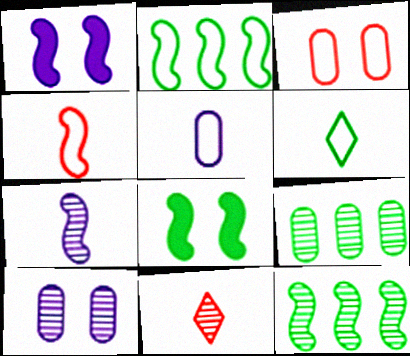[[1, 4, 12], 
[4, 5, 6], 
[6, 8, 9], 
[10, 11, 12]]